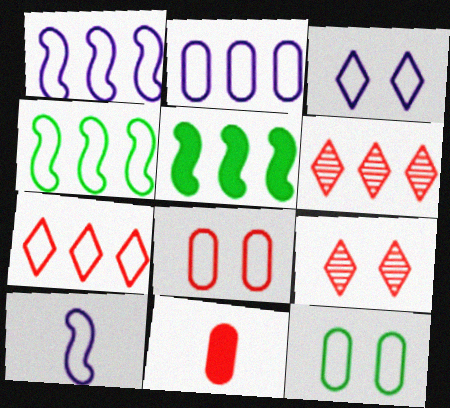[[2, 3, 10], 
[2, 4, 7], 
[2, 5, 6], 
[7, 10, 12]]